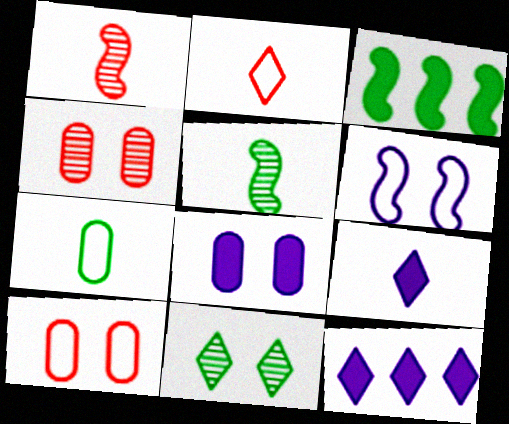[[1, 3, 6], 
[1, 7, 9], 
[2, 11, 12], 
[3, 7, 11], 
[5, 10, 12]]